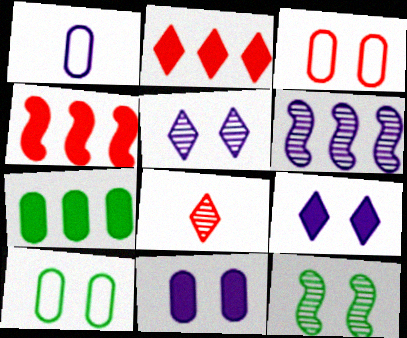[[1, 2, 12], 
[1, 6, 9], 
[3, 4, 8], 
[3, 9, 12]]